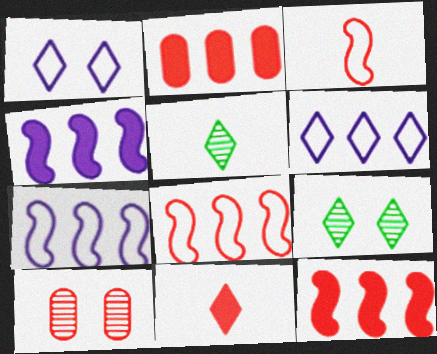[[6, 9, 11], 
[8, 10, 11]]